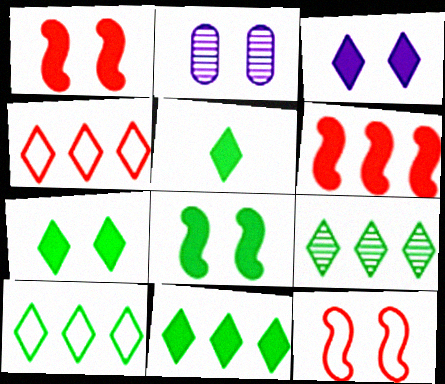[[2, 7, 12], 
[5, 7, 11], 
[9, 10, 11]]